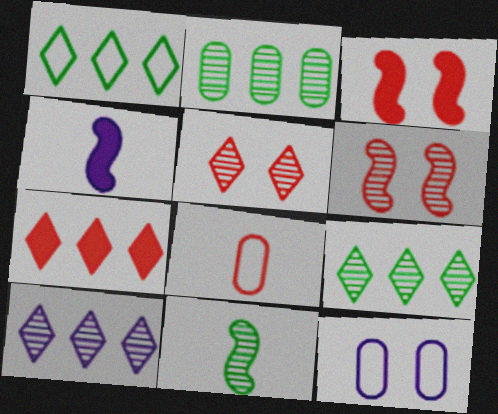[[1, 7, 10], 
[4, 10, 12], 
[6, 7, 8], 
[7, 11, 12]]